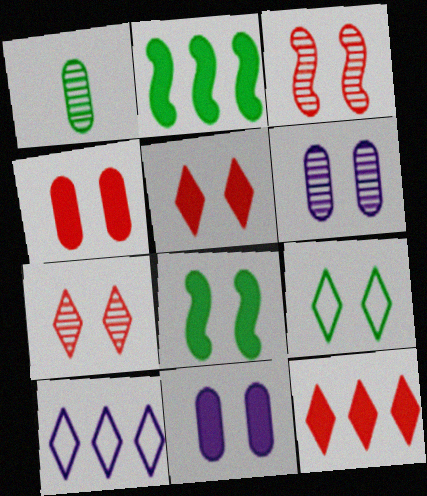[[1, 2, 9], 
[3, 9, 11], 
[5, 8, 11]]